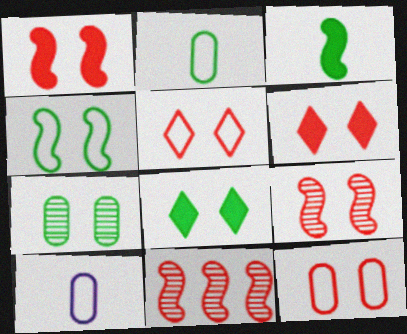[[4, 7, 8], 
[6, 9, 12], 
[8, 10, 11]]